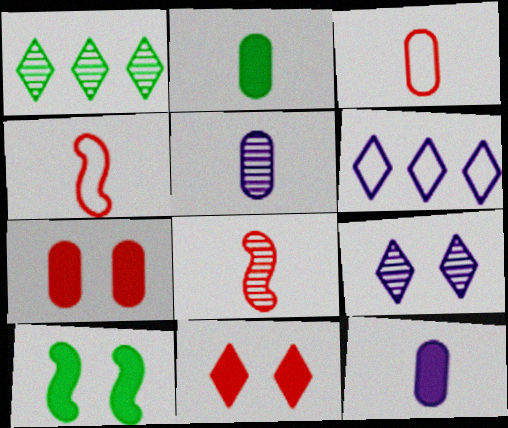[[2, 3, 5]]